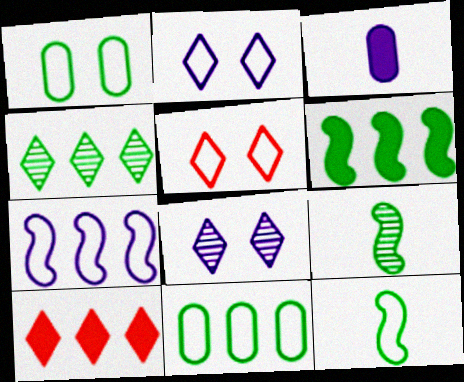[[3, 7, 8], 
[4, 6, 11]]